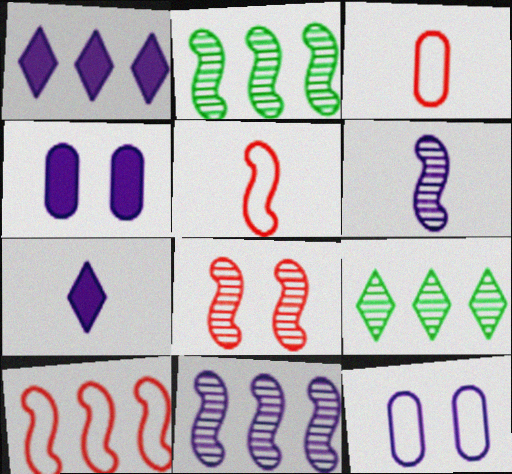[[1, 6, 12], 
[2, 6, 8], 
[4, 5, 9], 
[7, 11, 12]]